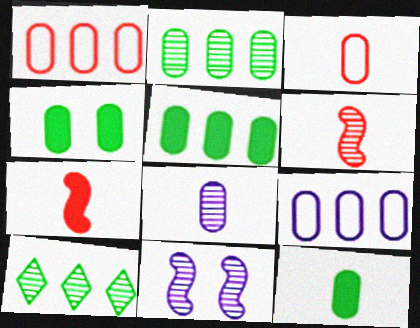[[1, 4, 8], 
[3, 8, 12], 
[4, 5, 12]]